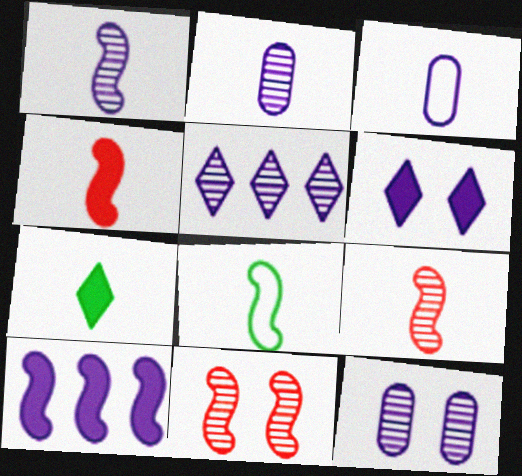[[1, 4, 8], 
[1, 5, 12], 
[3, 7, 9], 
[8, 10, 11]]